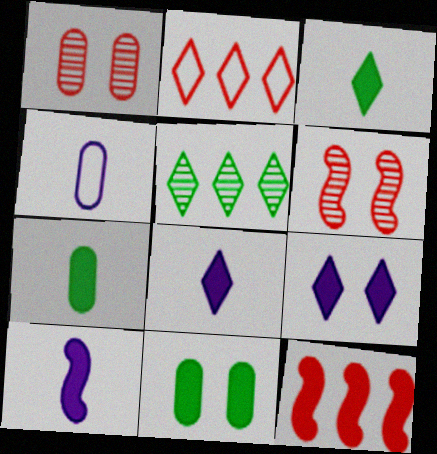[[7, 9, 12], 
[8, 11, 12]]